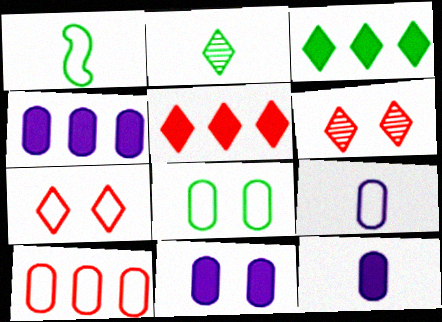[[1, 4, 6], 
[4, 11, 12], 
[8, 9, 10]]